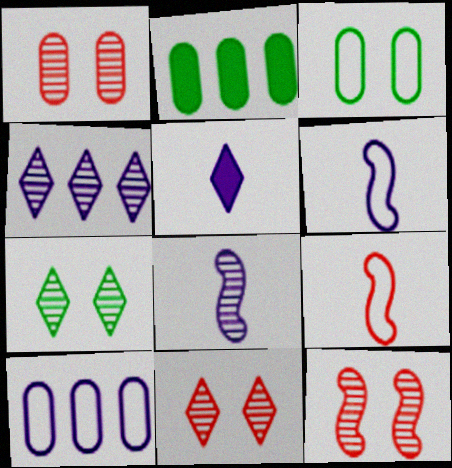[[1, 11, 12], 
[2, 6, 11]]